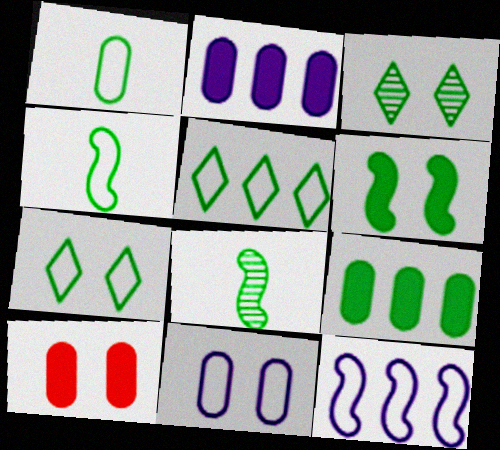[[3, 4, 9], 
[7, 8, 9]]